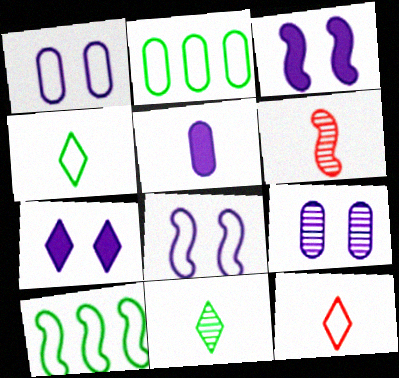[[1, 10, 12], 
[2, 6, 7], 
[2, 8, 12], 
[3, 6, 10], 
[4, 5, 6], 
[7, 8, 9]]